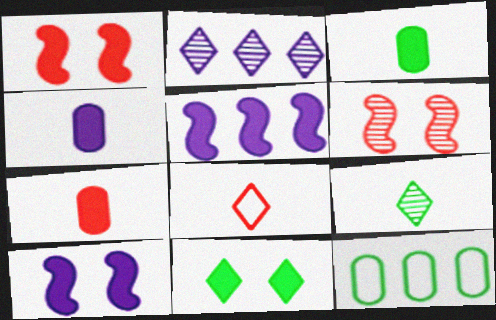[[2, 8, 11], 
[3, 4, 7], 
[5, 7, 11]]